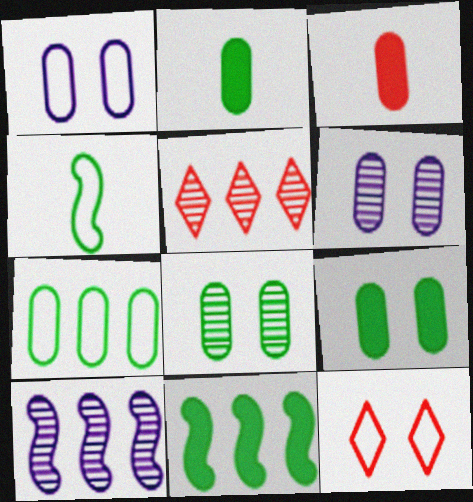[[2, 7, 8], 
[2, 10, 12], 
[3, 6, 7]]